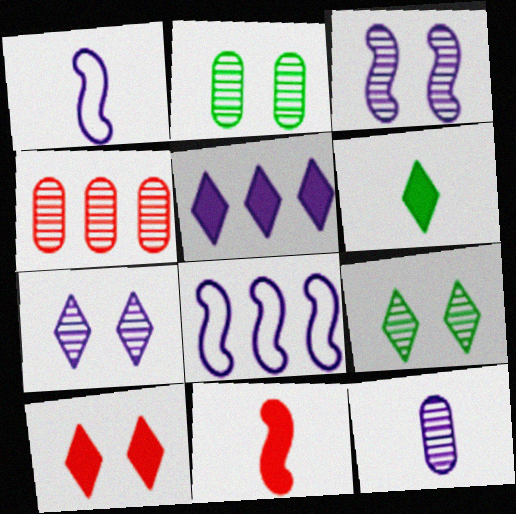[[2, 4, 12], 
[5, 6, 10]]